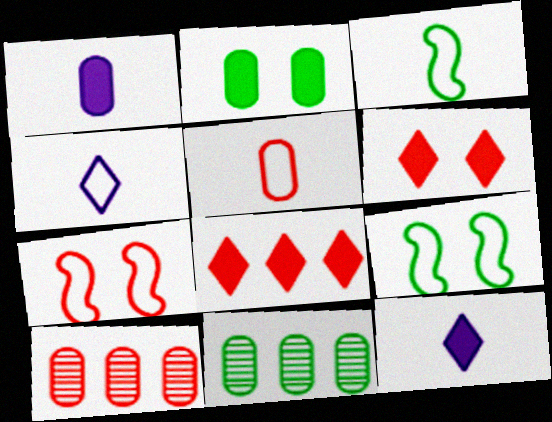[[3, 4, 5], 
[7, 11, 12], 
[9, 10, 12]]